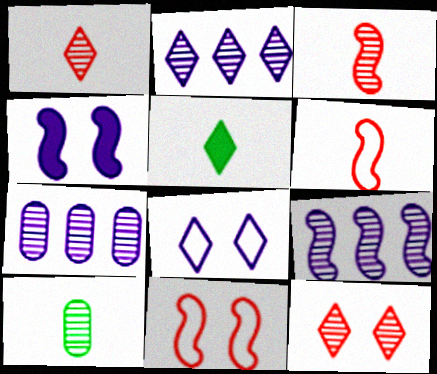[[2, 7, 9], 
[5, 7, 11], 
[9, 10, 12]]